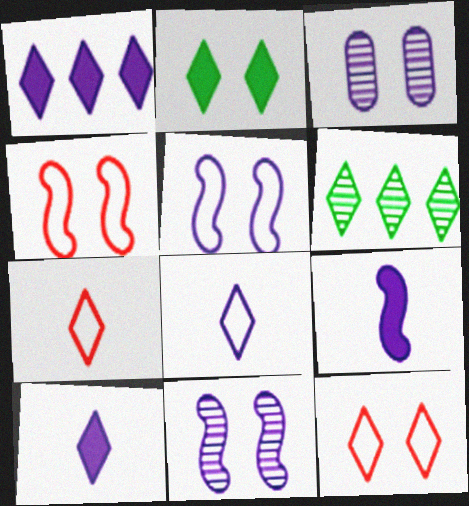[[2, 3, 4], 
[6, 10, 12]]